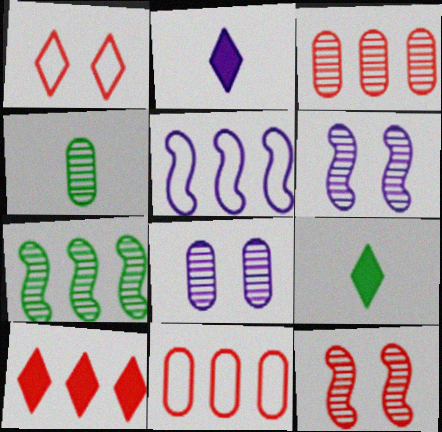[[2, 5, 8], 
[3, 4, 8], 
[6, 9, 11]]